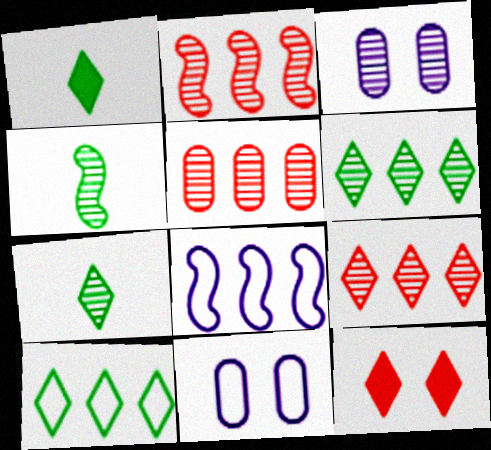[[1, 2, 11], 
[2, 3, 7], 
[2, 5, 9], 
[3, 4, 9]]